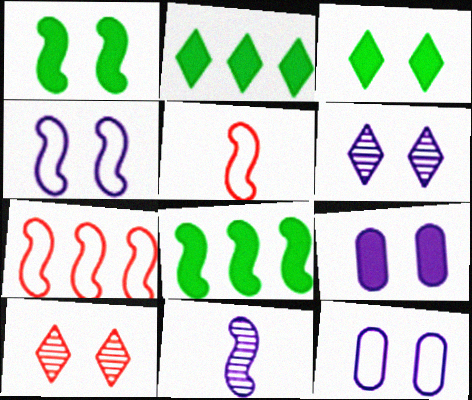[[1, 7, 11], 
[1, 10, 12], 
[4, 6, 9]]